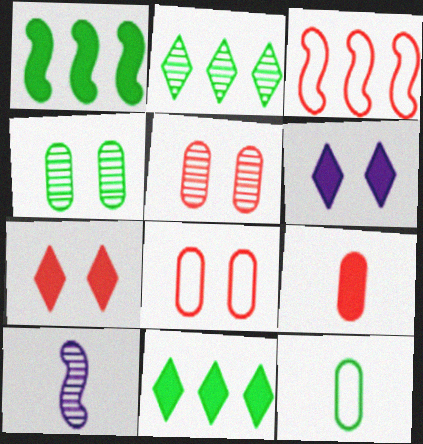[[1, 6, 9], 
[2, 5, 10], 
[8, 10, 11]]